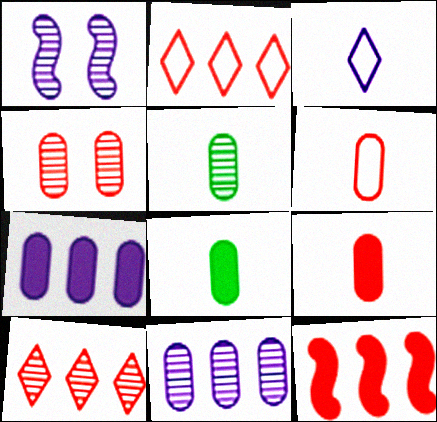[[1, 2, 8], 
[1, 3, 7], 
[1, 5, 10], 
[4, 5, 11]]